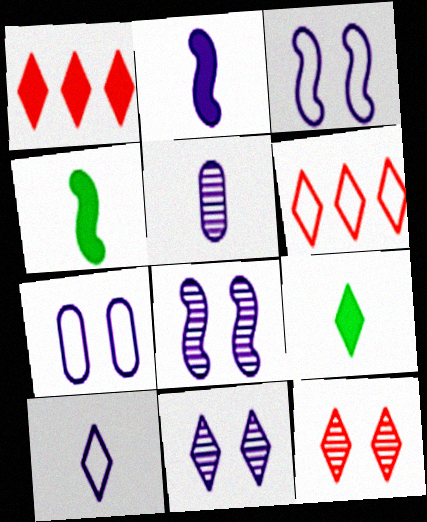[[2, 5, 10], 
[6, 9, 11]]